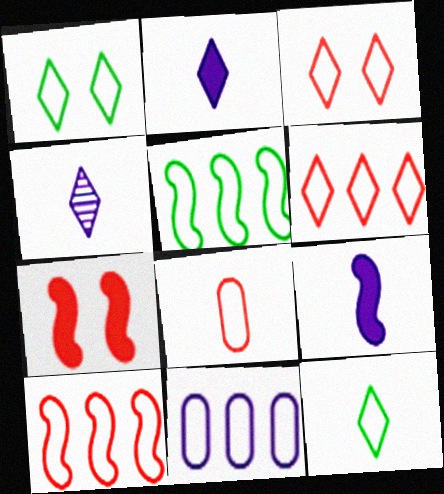[[3, 8, 10], 
[5, 6, 11]]